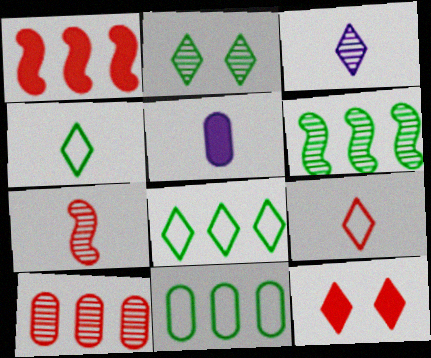[[3, 8, 12], 
[4, 5, 7]]